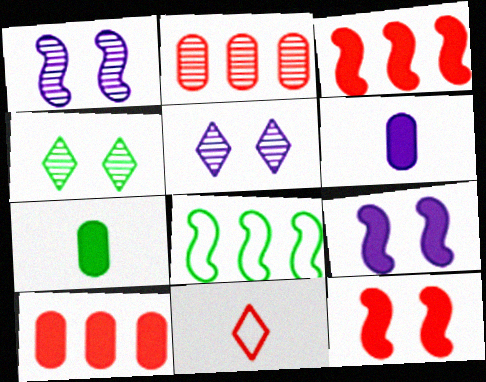[[2, 11, 12], 
[4, 7, 8]]